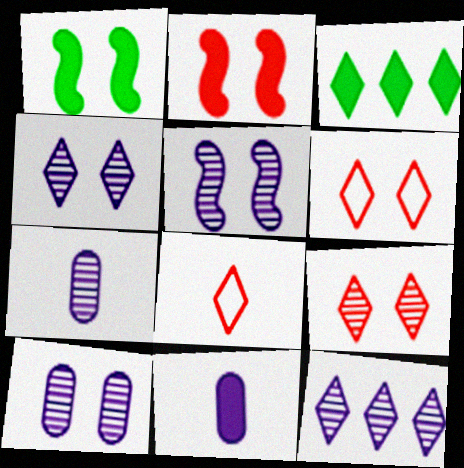[[1, 6, 10], 
[2, 3, 11], 
[3, 4, 8], 
[4, 5, 10], 
[5, 7, 12]]